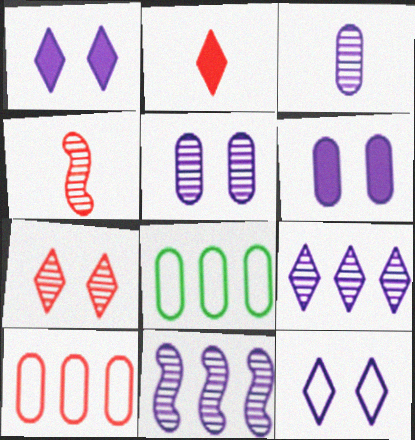[[1, 4, 8]]